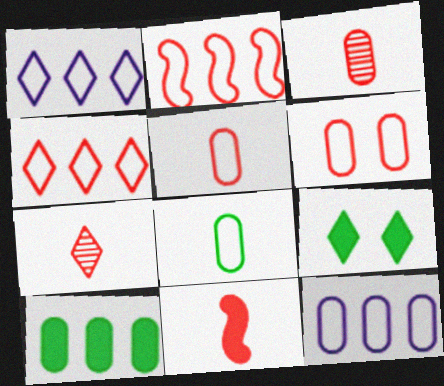[[1, 7, 9], 
[5, 7, 11], 
[6, 8, 12]]